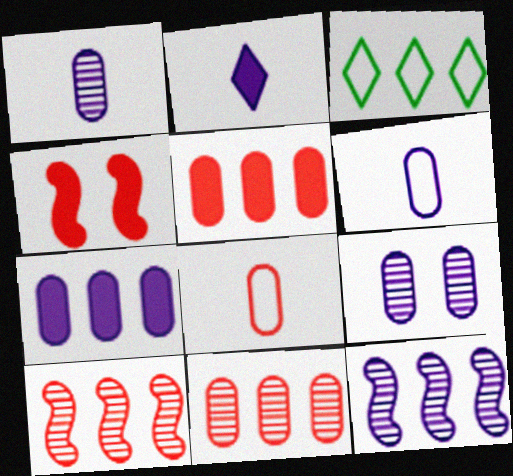[[1, 3, 4], 
[3, 5, 12], 
[3, 7, 10], 
[6, 7, 9]]